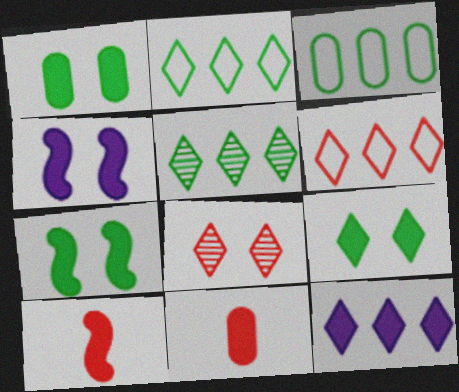[[1, 7, 9], 
[1, 10, 12], 
[5, 6, 12], 
[7, 11, 12]]